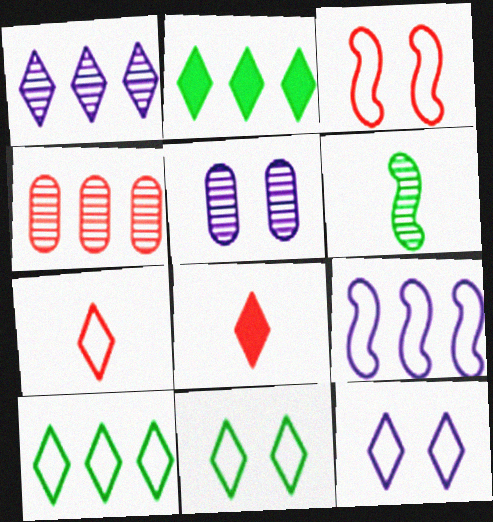[[1, 8, 11], 
[2, 4, 9], 
[3, 4, 8], 
[7, 10, 12]]